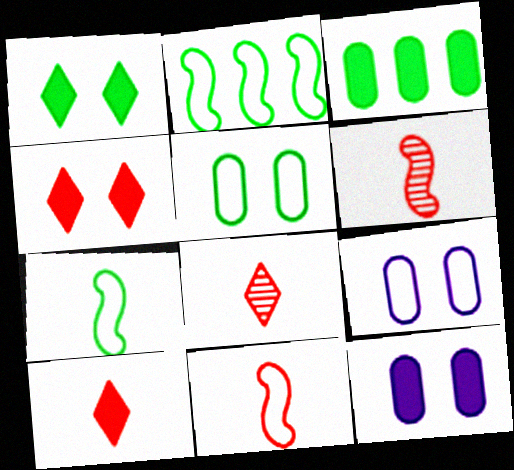[[2, 8, 12]]